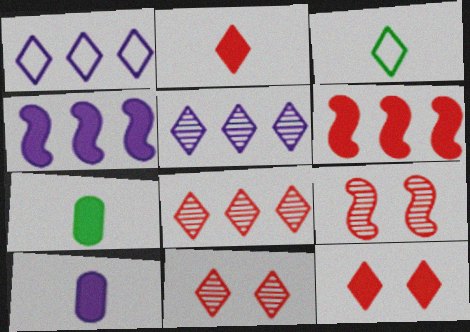[[1, 7, 9], 
[3, 5, 12], 
[4, 7, 12]]